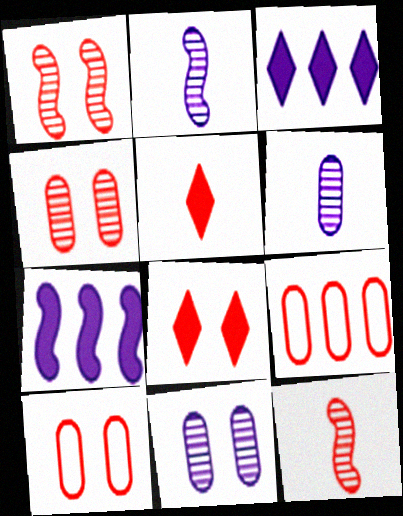[[1, 5, 9], 
[1, 8, 10], 
[8, 9, 12]]